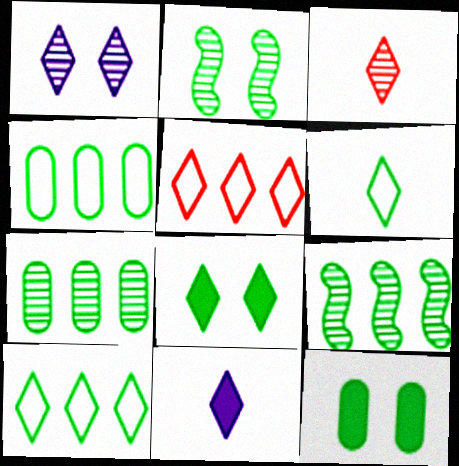[[3, 6, 11], 
[6, 9, 12]]